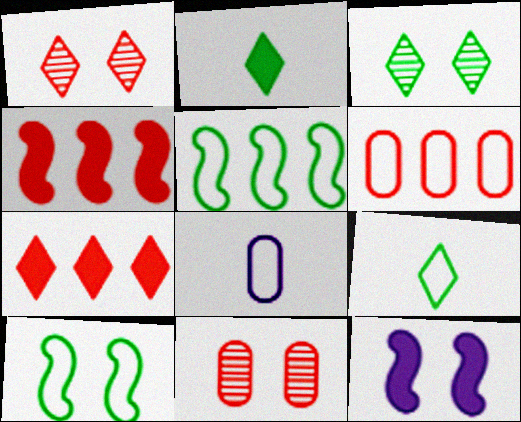[[3, 4, 8]]